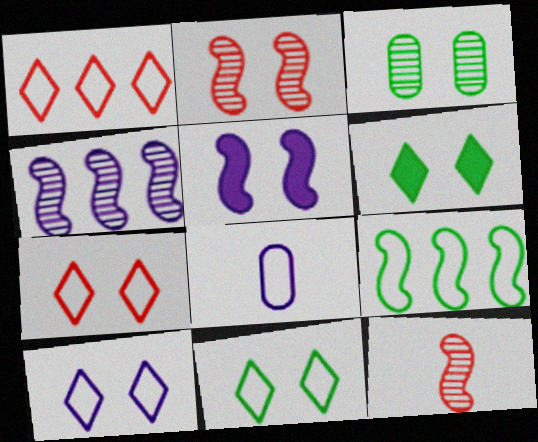[[3, 5, 7], 
[5, 9, 12], 
[7, 8, 9], 
[7, 10, 11]]